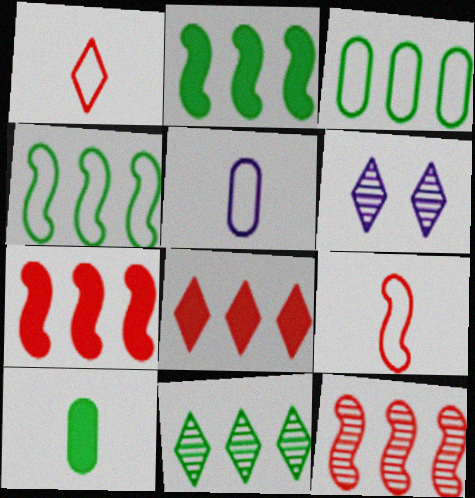[[2, 3, 11]]